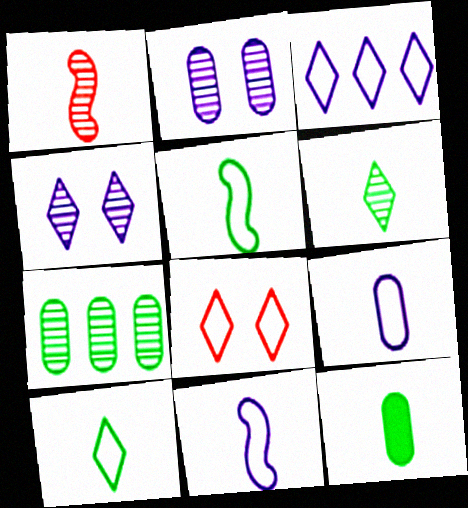[[1, 4, 7], 
[3, 8, 10], 
[5, 6, 12]]